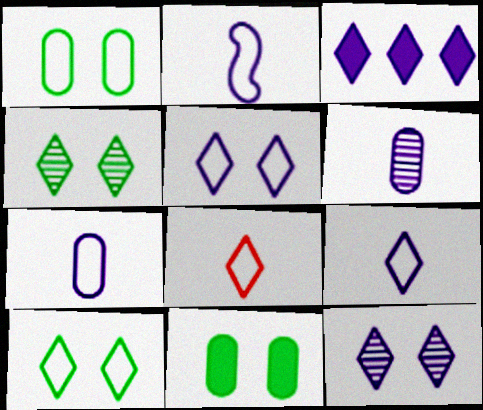[[2, 7, 9], 
[3, 4, 8], 
[3, 9, 12]]